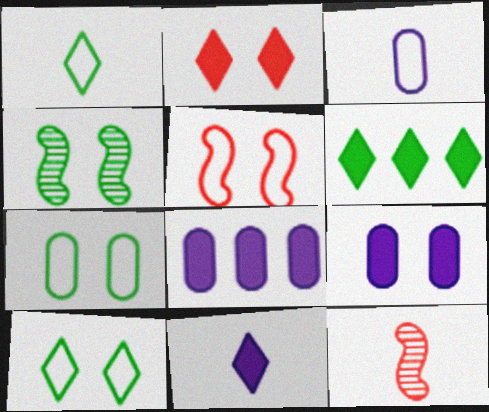[[2, 6, 11], 
[8, 10, 12]]